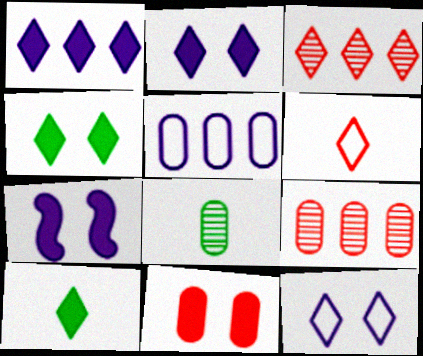[[3, 10, 12], 
[4, 7, 11], 
[5, 8, 11]]